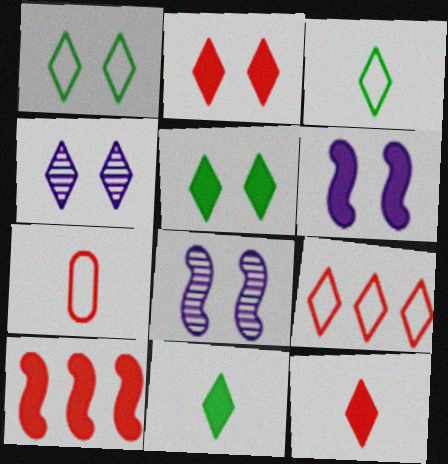[[1, 2, 4], 
[4, 9, 11]]